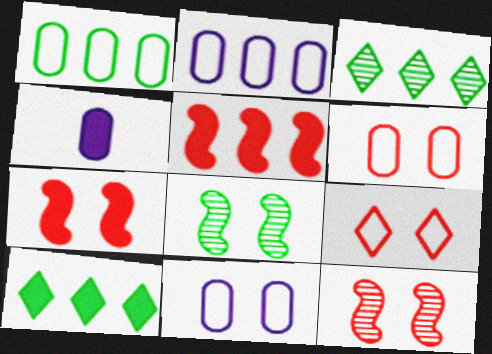[[2, 3, 5], 
[4, 7, 10]]